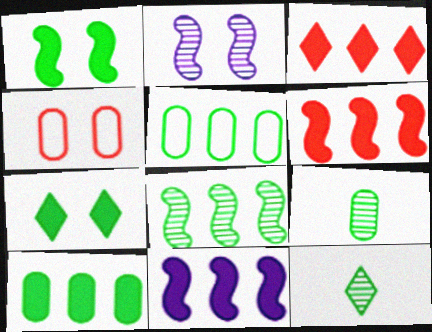[[1, 5, 12], 
[2, 4, 7], 
[3, 10, 11], 
[4, 11, 12]]